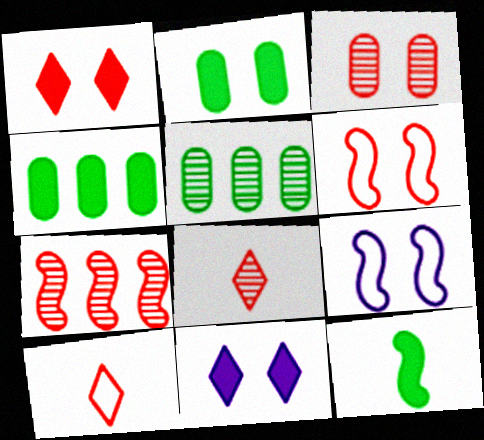[[1, 3, 6], 
[3, 7, 8], 
[4, 8, 9], 
[7, 9, 12]]